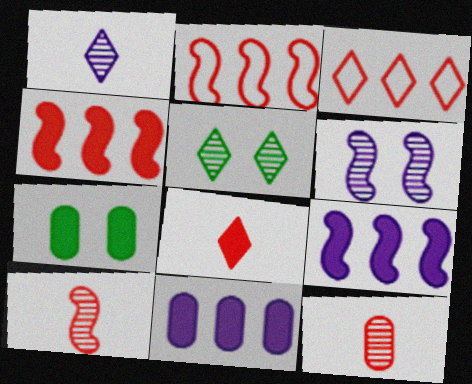[[1, 2, 7], 
[7, 8, 9]]